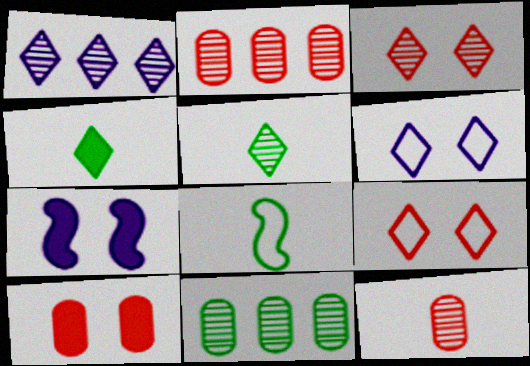[[1, 3, 5], 
[1, 4, 9], 
[1, 8, 10]]